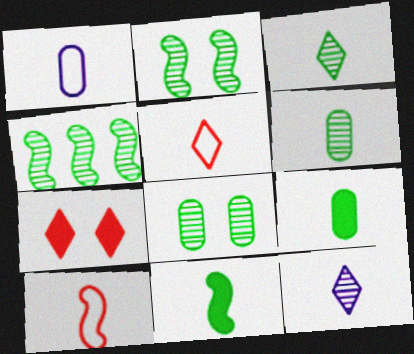[[1, 4, 7], 
[3, 4, 8], 
[9, 10, 12]]